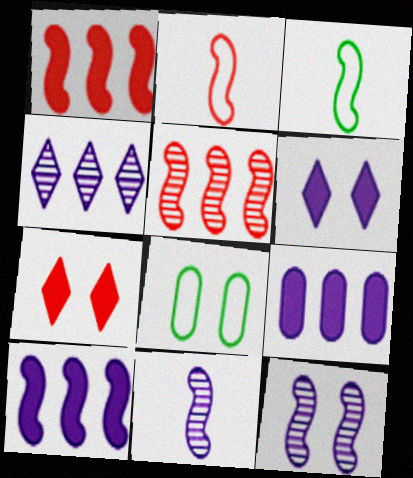[[1, 3, 12], 
[7, 8, 12]]